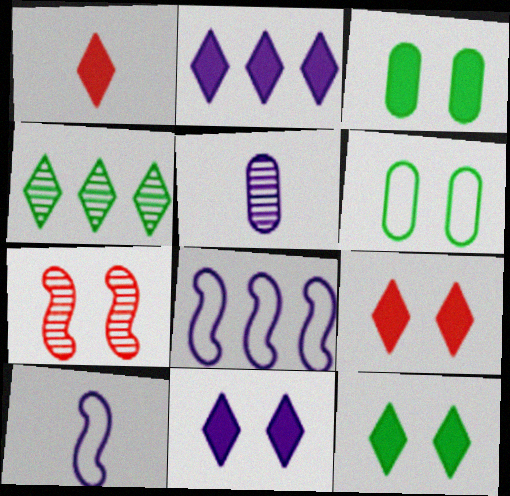[[1, 2, 12], 
[4, 5, 7], 
[5, 8, 11], 
[6, 7, 11], 
[9, 11, 12]]